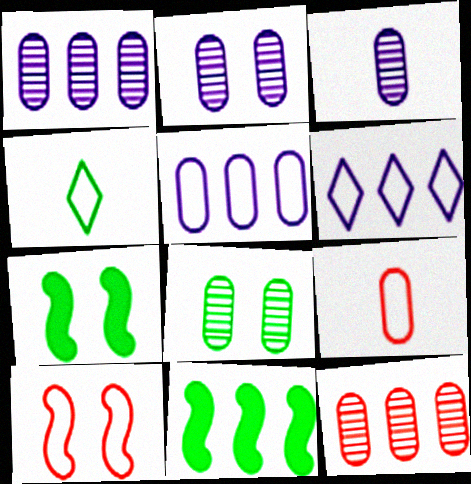[[1, 2, 3], 
[3, 8, 12], 
[4, 5, 10], 
[4, 8, 11], 
[6, 11, 12]]